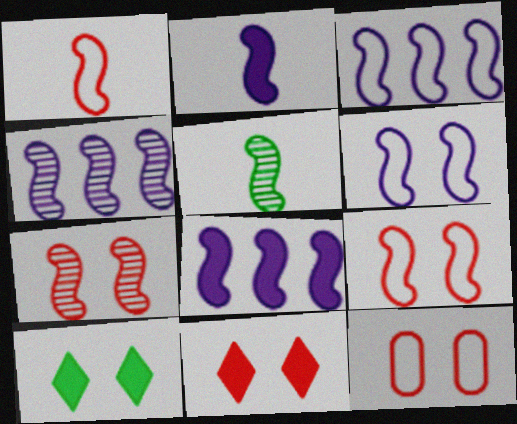[[1, 2, 5], 
[2, 4, 6], 
[3, 4, 8], 
[4, 5, 7], 
[5, 8, 9], 
[7, 11, 12]]